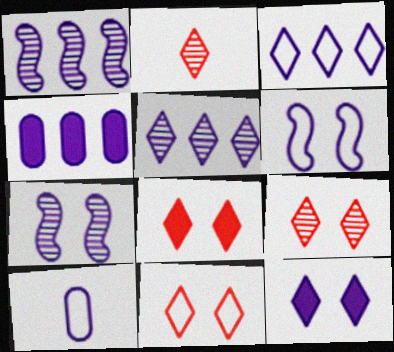[[1, 3, 4], 
[1, 10, 12], 
[3, 6, 10], 
[8, 9, 11]]